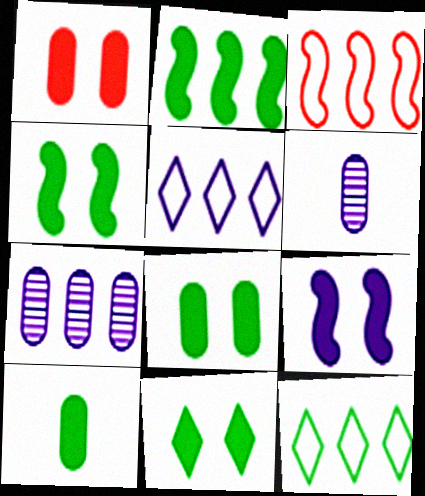[[1, 9, 11], 
[2, 10, 11], 
[3, 6, 11], 
[4, 8, 11], 
[5, 6, 9]]